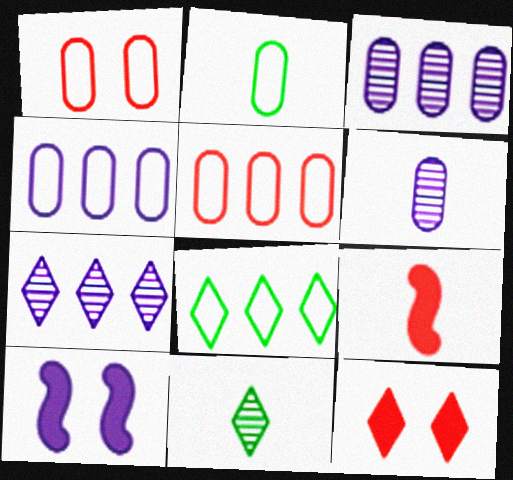[[1, 2, 4], 
[5, 10, 11]]